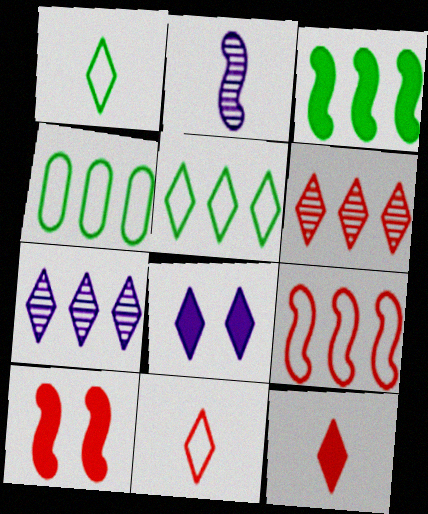[[1, 6, 8]]